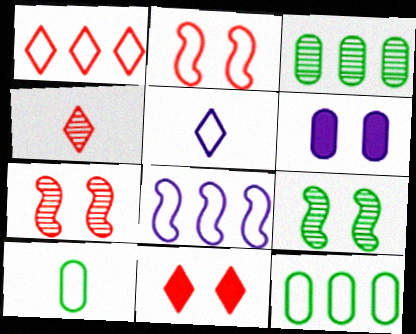[[1, 4, 11], 
[1, 8, 12], 
[2, 5, 12]]